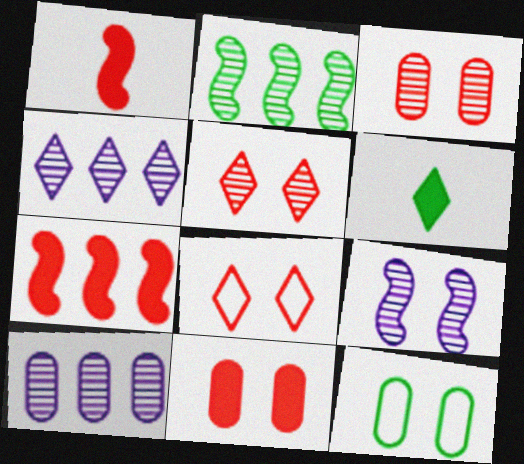[[1, 4, 12], 
[2, 6, 12], 
[4, 6, 8]]